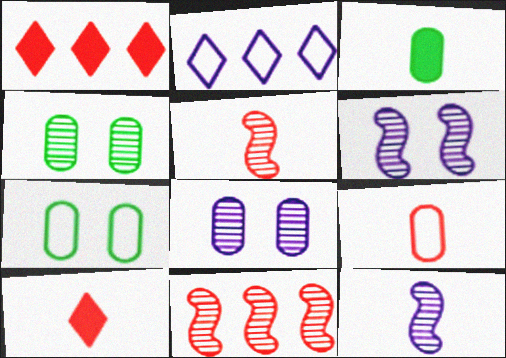[[1, 7, 12], 
[5, 9, 10]]